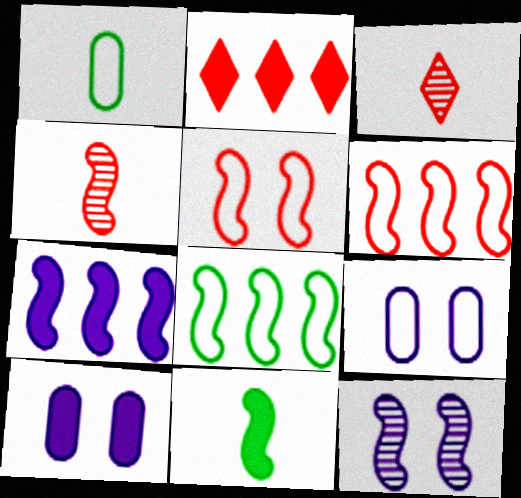[[1, 2, 12], 
[2, 10, 11], 
[3, 8, 10], 
[6, 11, 12]]